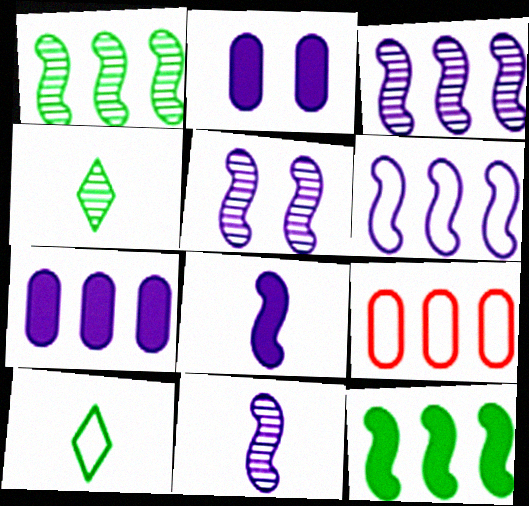[[3, 5, 11], 
[5, 6, 8]]